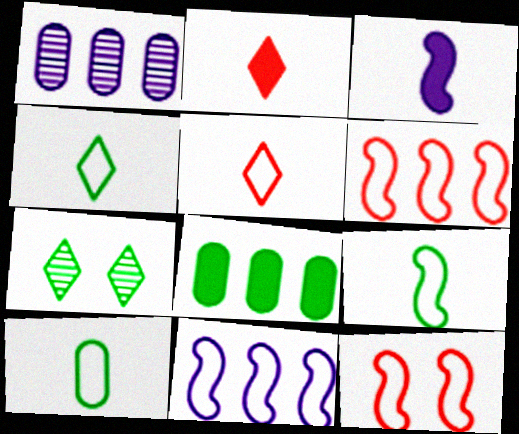[[4, 9, 10], 
[7, 8, 9], 
[9, 11, 12]]